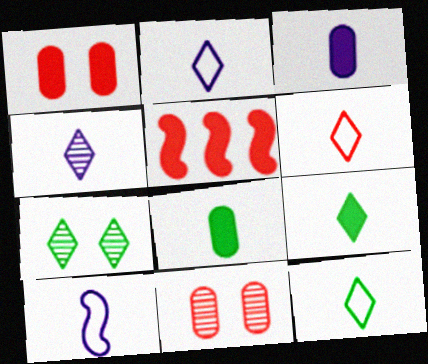[[2, 6, 12], 
[3, 4, 10], 
[4, 6, 9], 
[5, 6, 11]]